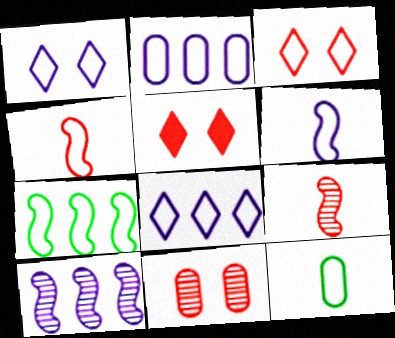[[1, 2, 6], 
[5, 10, 12]]